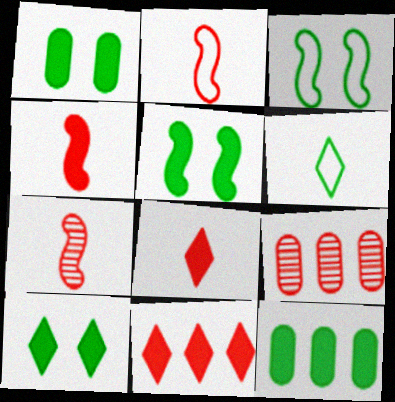[[1, 5, 10], 
[2, 4, 7]]